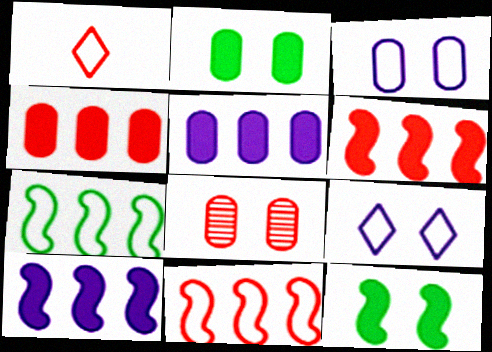[[1, 3, 7], 
[1, 6, 8], 
[2, 3, 8], 
[8, 9, 12]]